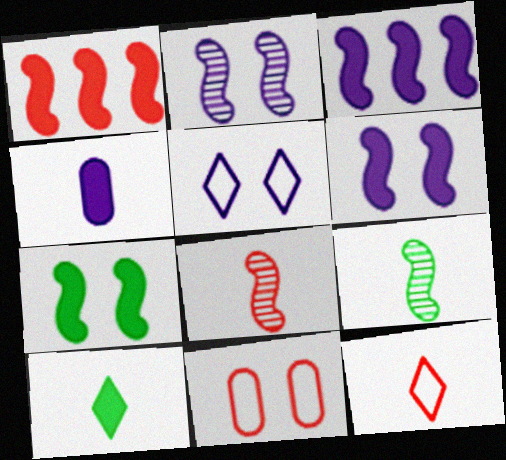[[4, 9, 12]]